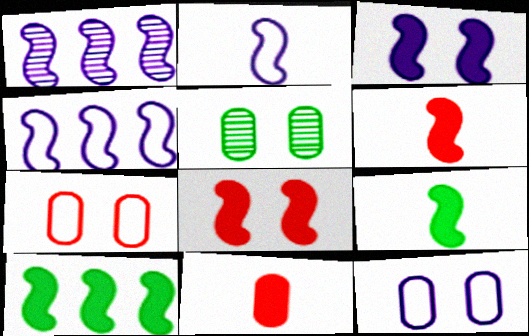[[1, 2, 3], 
[3, 6, 10]]